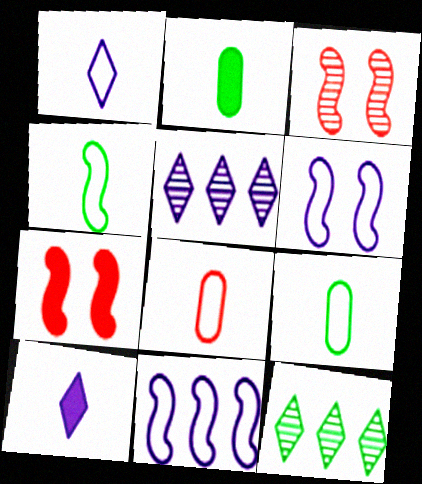[[1, 4, 8], 
[5, 7, 9]]